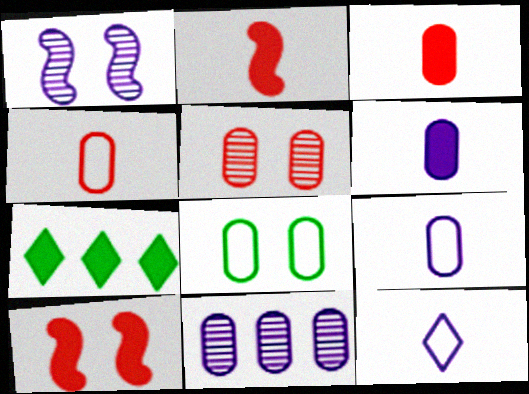[[1, 4, 7], 
[3, 8, 11], 
[6, 7, 10]]